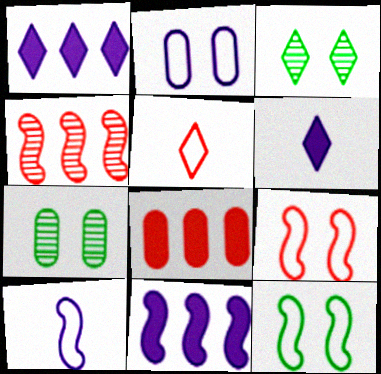[[1, 3, 5], 
[3, 8, 10], 
[5, 7, 11]]